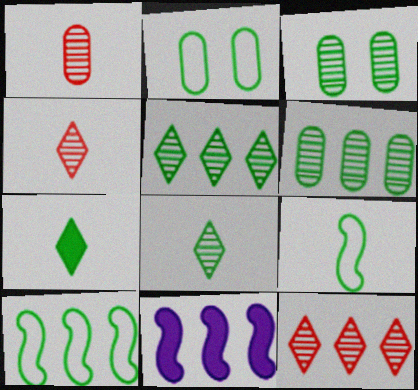[[2, 4, 11], 
[3, 7, 10]]